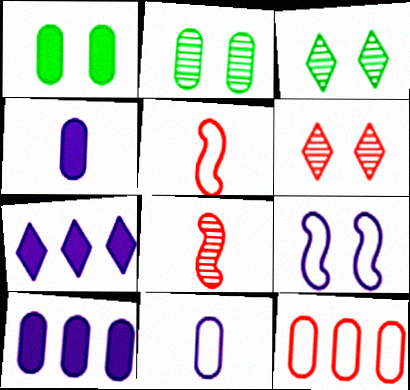[[1, 6, 9], 
[2, 4, 12], 
[2, 5, 7], 
[3, 5, 10]]